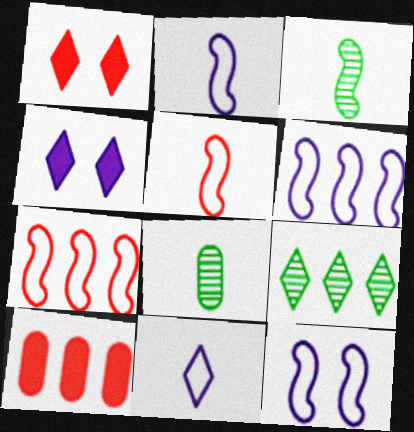[[1, 6, 8], 
[1, 9, 11], 
[2, 6, 12], 
[4, 7, 8], 
[6, 9, 10]]